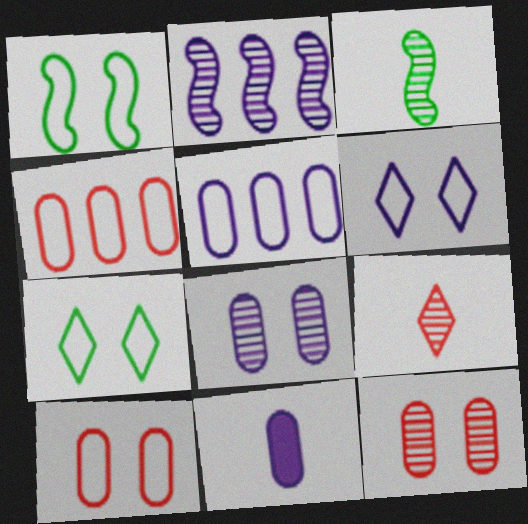[[1, 6, 10], 
[2, 6, 11], 
[5, 8, 11]]